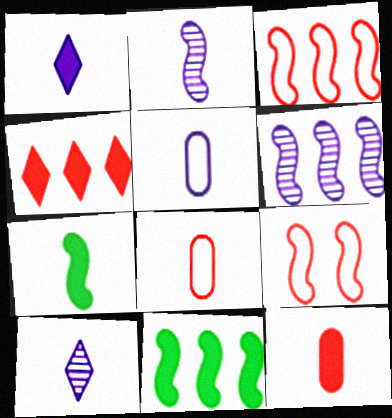[[1, 2, 5], 
[1, 7, 12], 
[2, 9, 11], 
[3, 6, 11], 
[6, 7, 9], 
[7, 8, 10]]